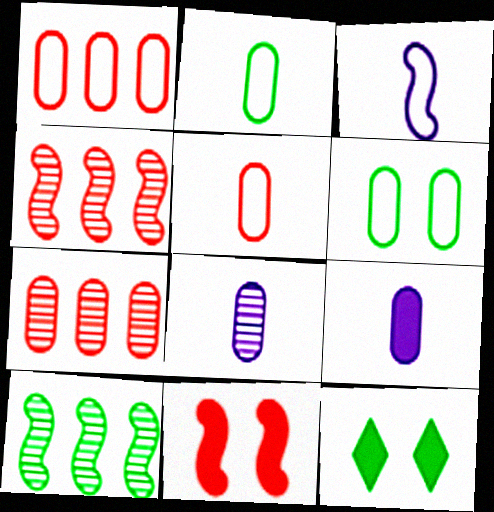[[2, 10, 12], 
[3, 7, 12], 
[3, 10, 11], 
[6, 7, 9]]